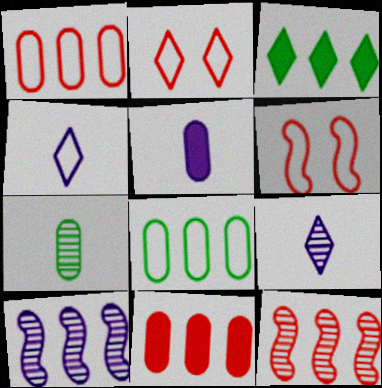[[1, 3, 10], 
[2, 3, 9], 
[4, 6, 8]]